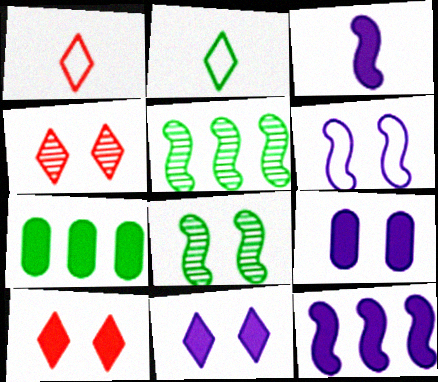[[1, 5, 9], 
[2, 7, 8], 
[3, 7, 10]]